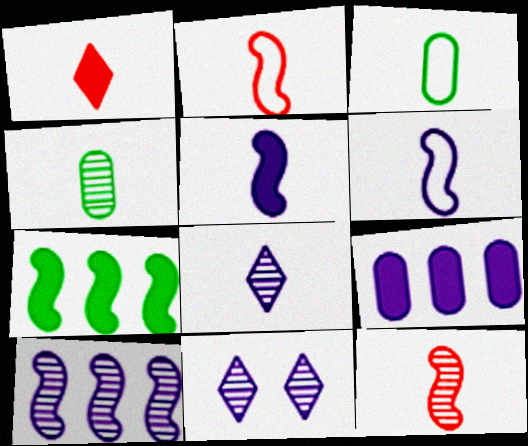[[1, 4, 6], 
[4, 8, 12], 
[6, 9, 11]]